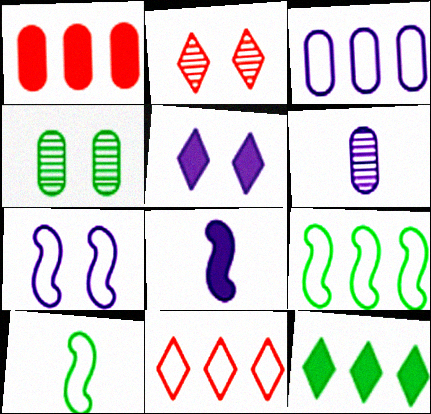[[3, 9, 11], 
[4, 8, 11], 
[4, 10, 12]]